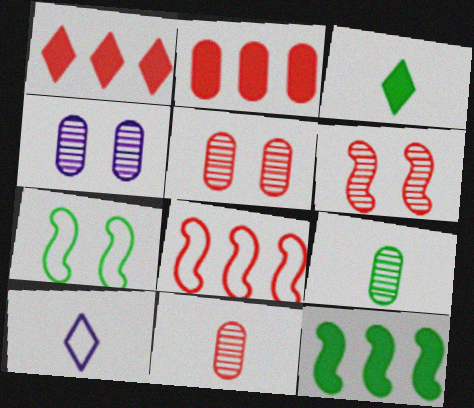[[3, 4, 8], 
[5, 10, 12]]